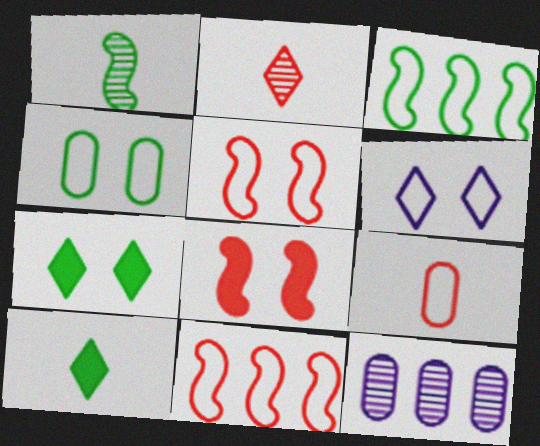[[3, 6, 9], 
[4, 5, 6], 
[5, 10, 12]]